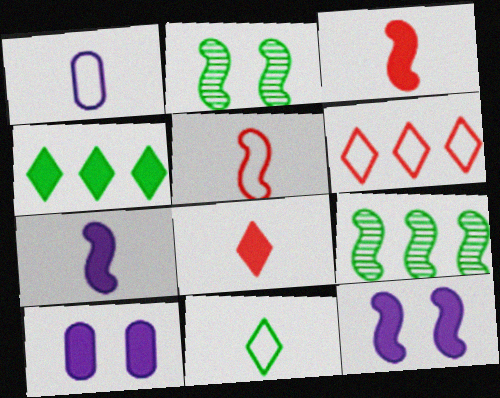[[1, 5, 11], 
[3, 4, 10], 
[5, 9, 12]]